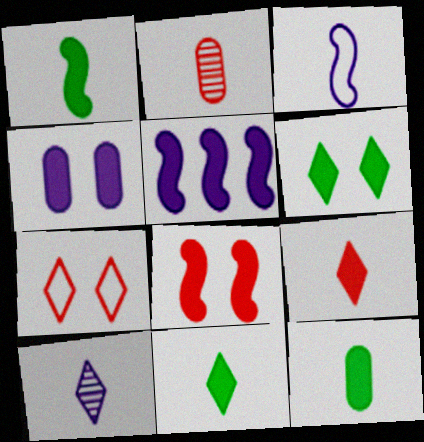[[1, 5, 8], 
[1, 11, 12], 
[2, 3, 11], 
[4, 6, 8]]